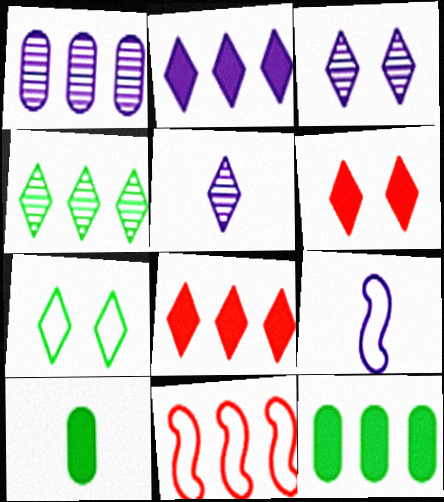[[3, 6, 7], 
[3, 10, 11], 
[5, 7, 8]]